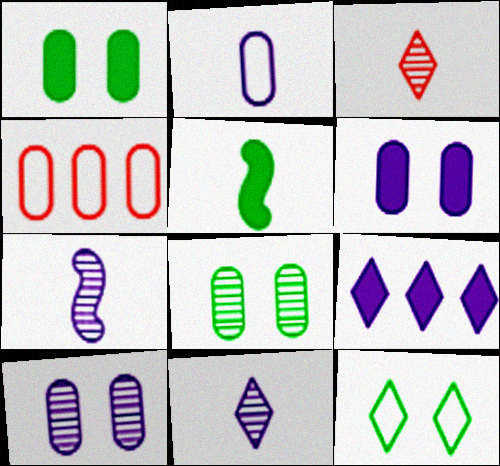[[2, 3, 5], 
[3, 9, 12]]